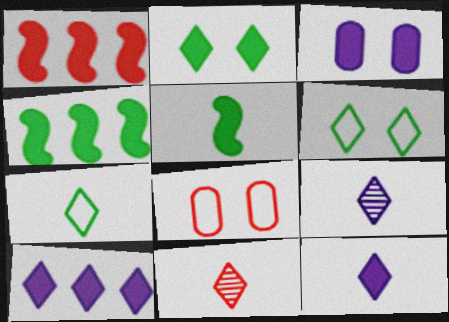[[1, 8, 11], 
[4, 8, 9], 
[6, 10, 11], 
[7, 11, 12]]